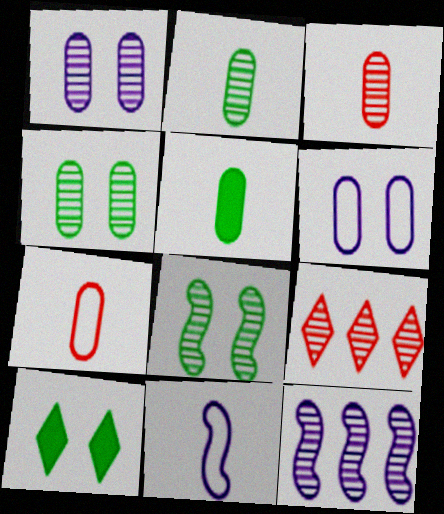[[7, 10, 12]]